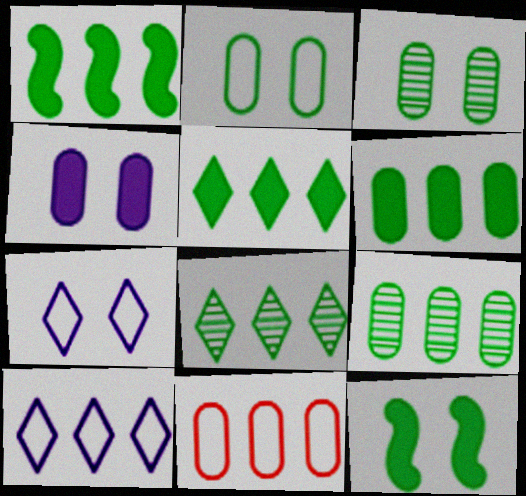[[1, 5, 6]]